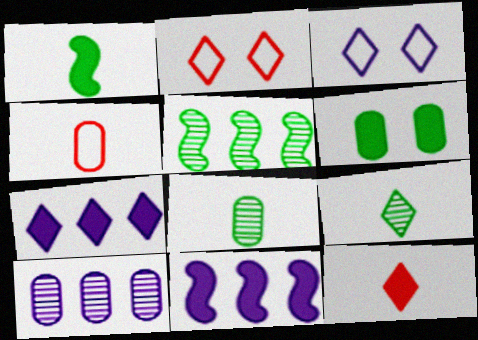[[1, 2, 10], 
[2, 7, 9], 
[2, 8, 11], 
[4, 6, 10], 
[6, 11, 12]]